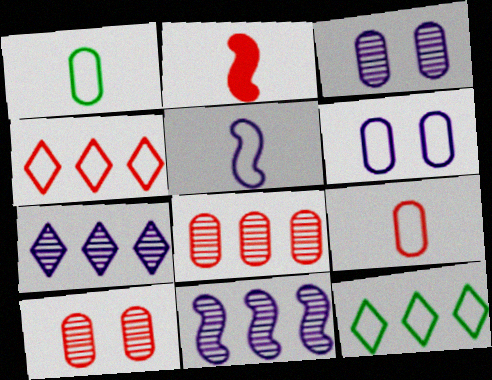[[2, 3, 12], 
[2, 4, 10]]